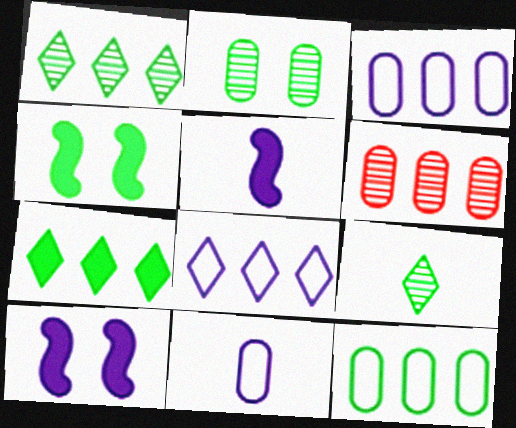[[4, 9, 12]]